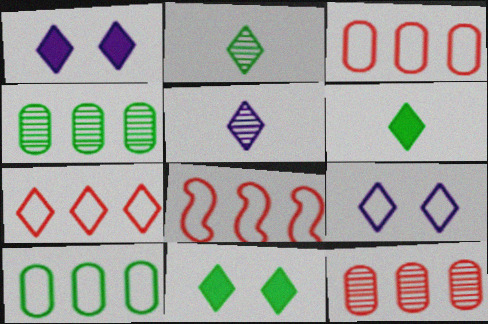[[1, 2, 7], 
[3, 7, 8], 
[5, 7, 11]]